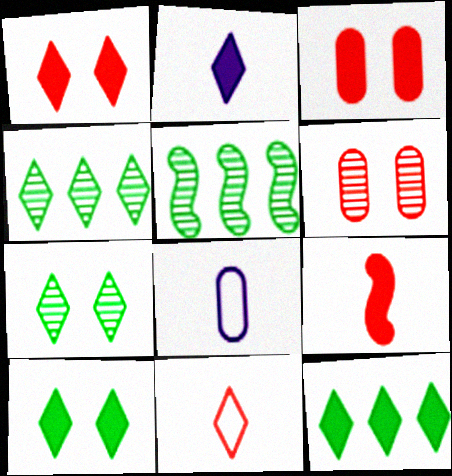[[1, 2, 12], 
[1, 5, 8]]